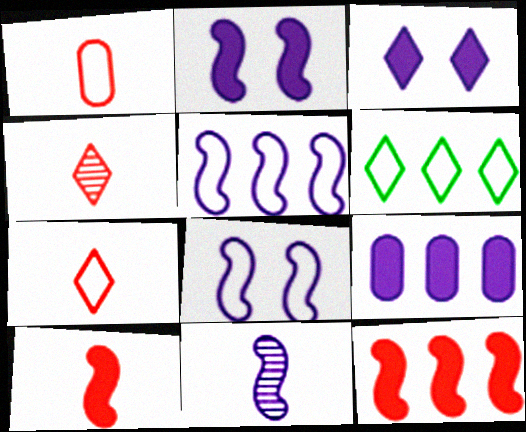[[1, 4, 10], 
[1, 6, 8], 
[2, 5, 11], 
[3, 4, 6]]